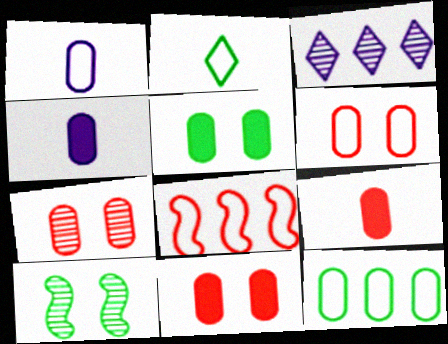[[1, 6, 12], 
[4, 7, 12], 
[6, 7, 11]]